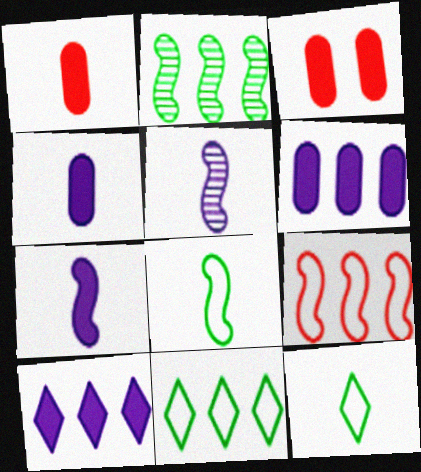[[1, 5, 12], 
[3, 5, 11]]